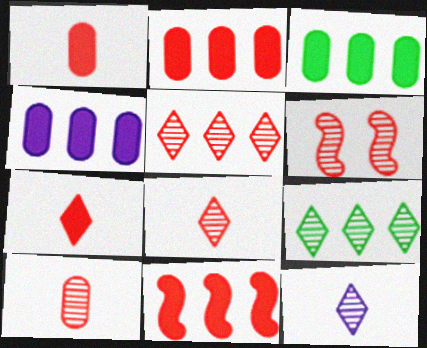[[2, 3, 4], 
[5, 6, 10]]